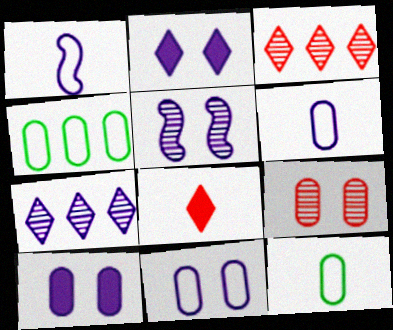[[1, 7, 10], 
[2, 5, 11], 
[4, 5, 8]]